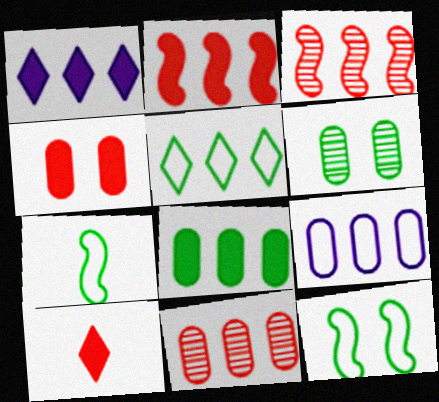[[1, 2, 8], 
[2, 4, 10], 
[8, 9, 11]]